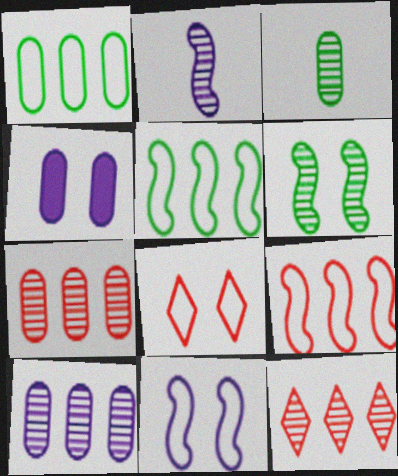[[4, 6, 8]]